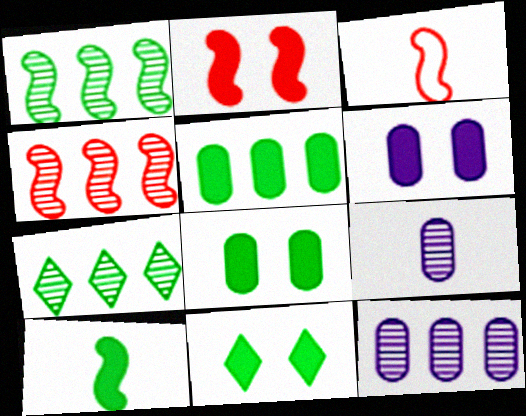[[2, 3, 4], 
[2, 6, 11], 
[3, 6, 7], 
[3, 11, 12], 
[4, 7, 12], 
[5, 10, 11]]